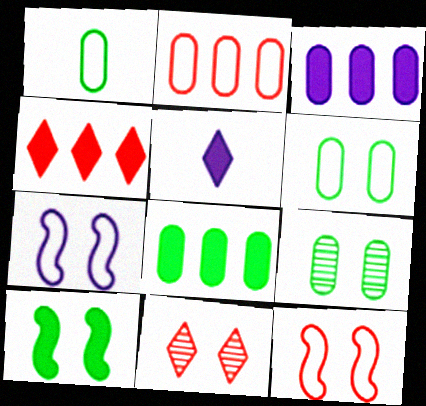[[1, 8, 9]]